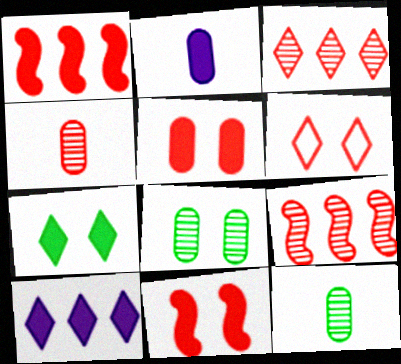[[1, 2, 7], 
[1, 4, 6]]